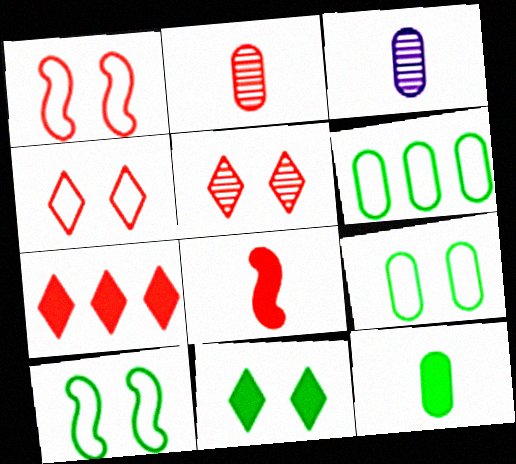[[1, 2, 7], 
[3, 7, 10]]